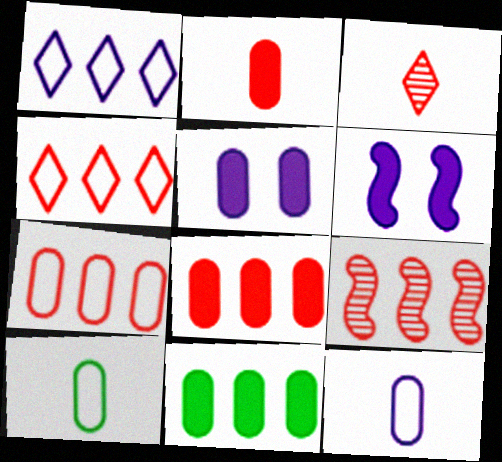[[1, 9, 11], 
[2, 5, 11], 
[4, 8, 9]]